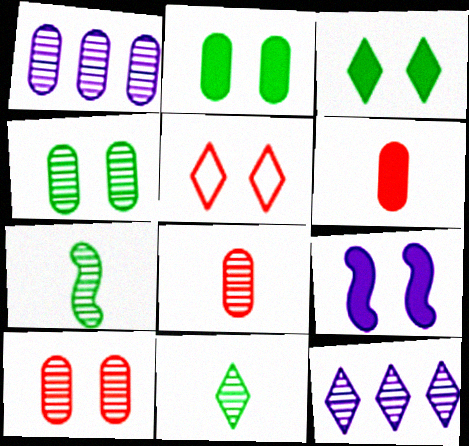[[1, 4, 8], 
[4, 5, 9], 
[7, 10, 12]]